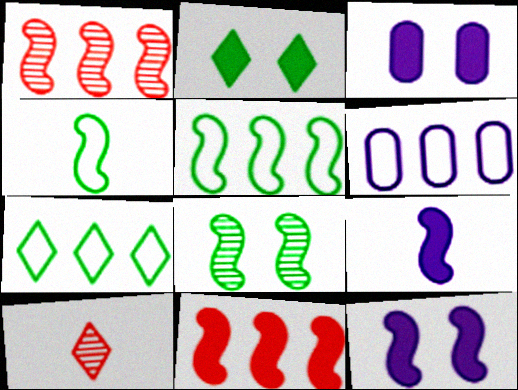[[1, 4, 12], 
[3, 5, 10]]